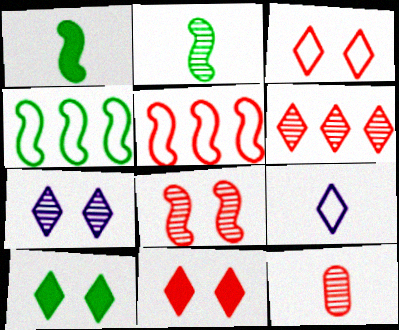[[1, 9, 12], 
[3, 7, 10], 
[5, 11, 12], 
[6, 8, 12], 
[6, 9, 10]]